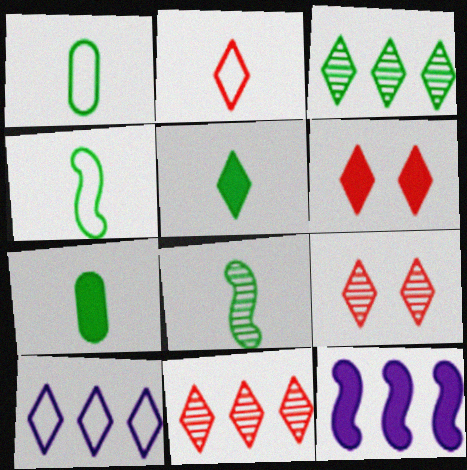[[1, 5, 8], 
[1, 9, 12], 
[2, 6, 11], 
[5, 9, 10], 
[6, 7, 12]]